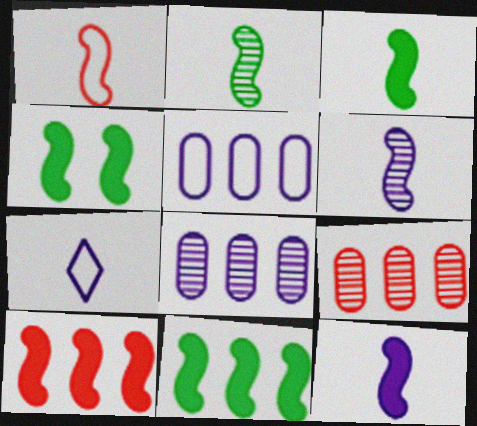[[1, 2, 12], 
[1, 3, 6], 
[3, 4, 11], 
[4, 7, 9], 
[4, 10, 12]]